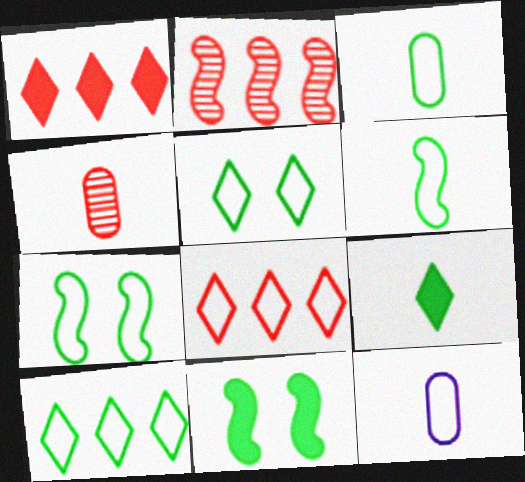[[3, 7, 10], 
[7, 8, 12]]